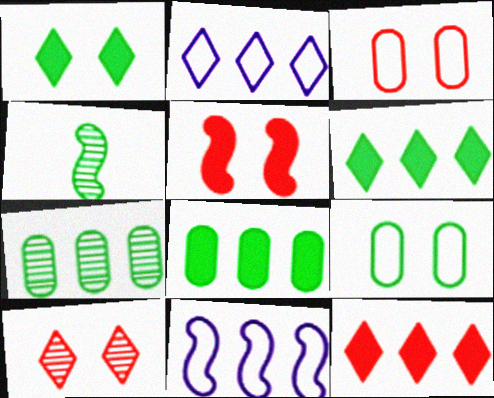[[3, 5, 10], 
[4, 5, 11], 
[4, 6, 9], 
[7, 11, 12]]